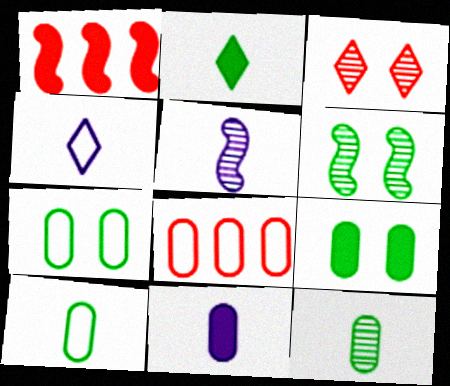[[4, 5, 11]]